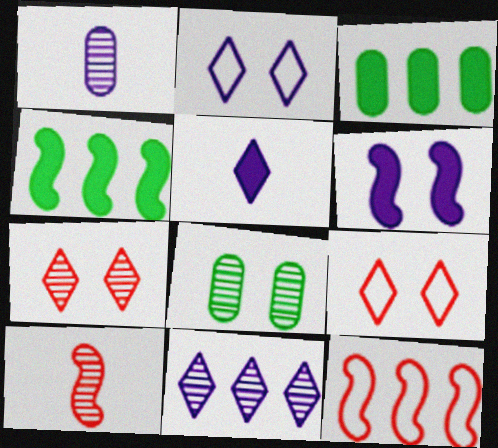[[1, 4, 9], 
[2, 3, 10], 
[2, 5, 11], 
[3, 11, 12], 
[5, 8, 12], 
[6, 8, 9], 
[8, 10, 11]]